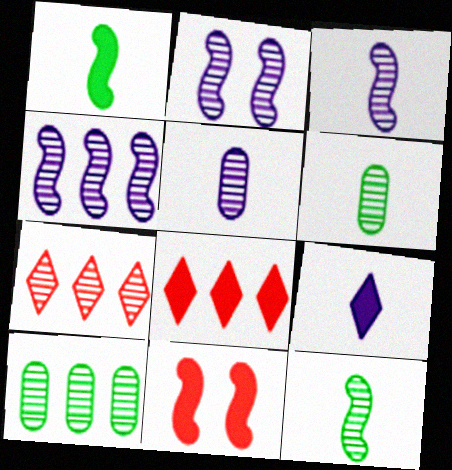[[2, 3, 4], 
[2, 6, 7], 
[4, 7, 10]]